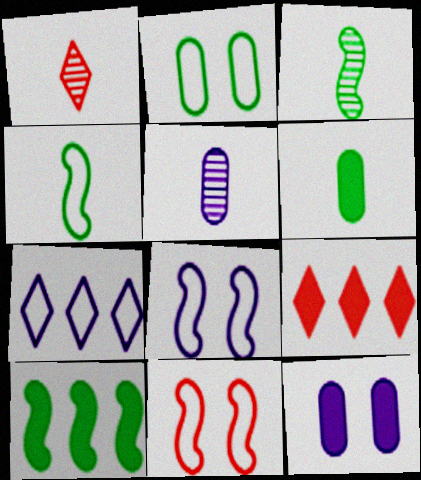[[1, 3, 5]]